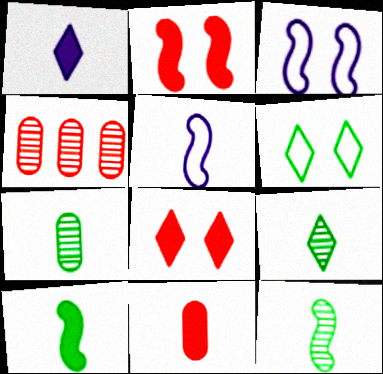[[1, 10, 11], 
[5, 9, 11], 
[7, 9, 12]]